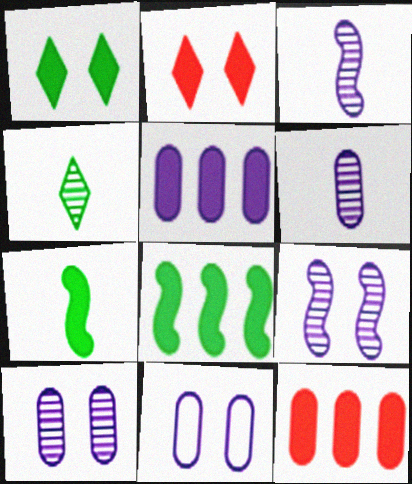[[2, 5, 7], 
[5, 6, 11]]